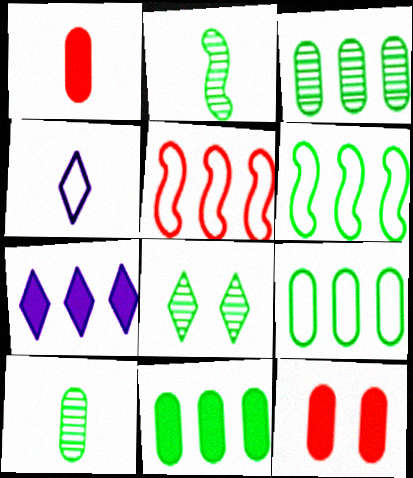[[1, 2, 4], 
[2, 3, 8], 
[3, 5, 7], 
[3, 9, 11]]